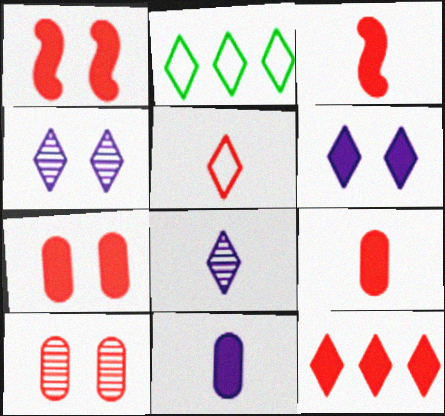[[1, 9, 12], 
[3, 7, 12]]